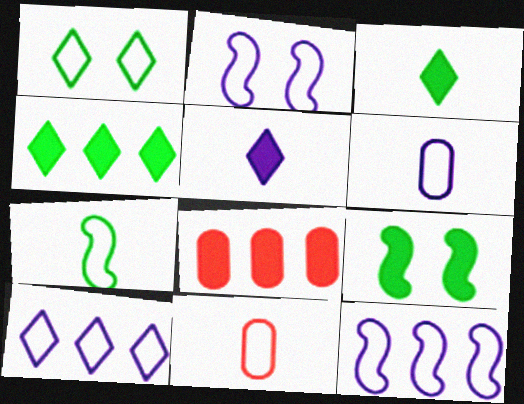[[1, 11, 12], 
[2, 6, 10], 
[5, 8, 9]]